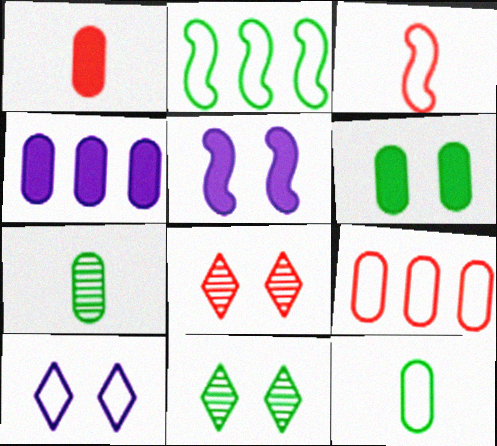[[1, 4, 6], 
[3, 4, 11]]